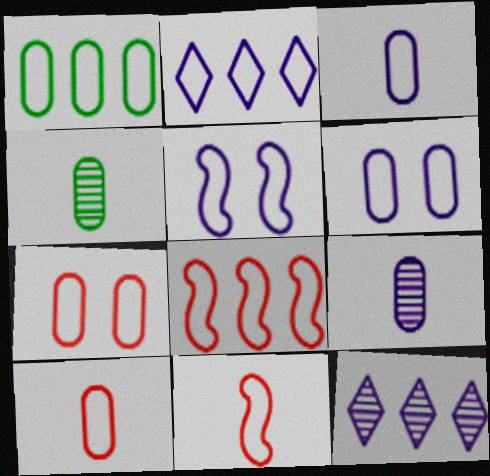[[1, 2, 8], 
[1, 3, 7], 
[1, 6, 10], 
[2, 3, 5]]